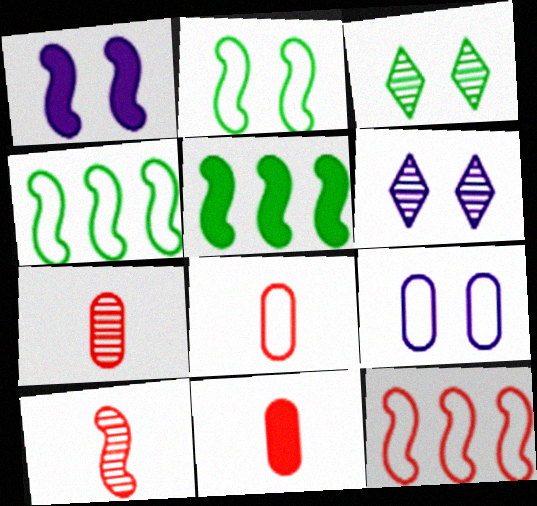[[1, 4, 10], 
[1, 6, 9], 
[4, 6, 11], 
[5, 6, 8], 
[7, 8, 11]]